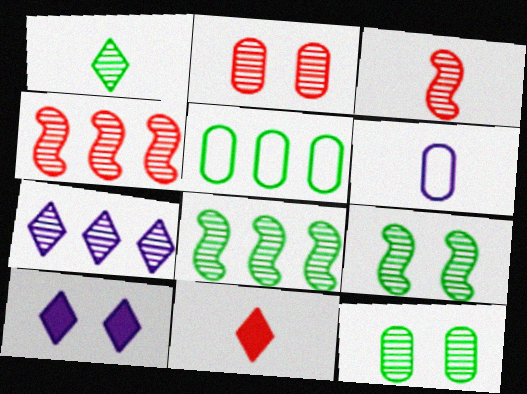[[1, 8, 12], 
[3, 5, 10], 
[3, 7, 12]]